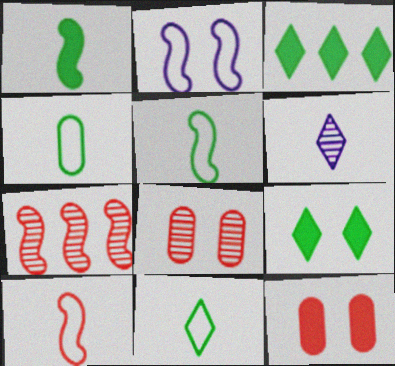[[1, 2, 7], 
[2, 8, 9], 
[4, 5, 11]]